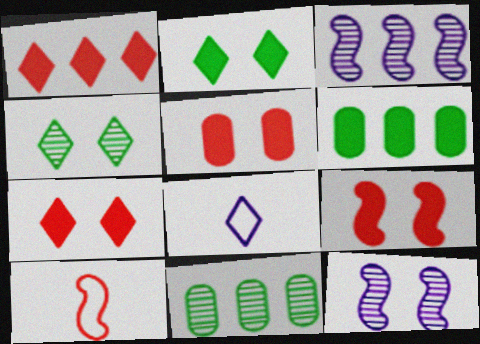[[1, 4, 8], 
[5, 7, 9], 
[8, 9, 11]]